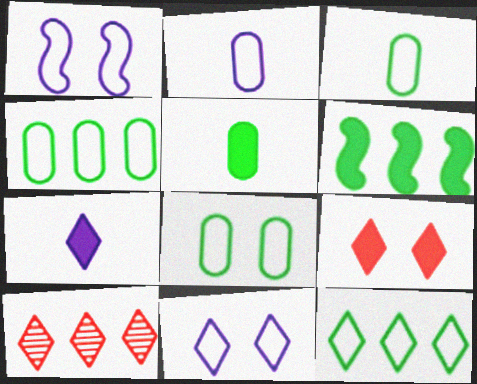[[1, 5, 10], 
[3, 4, 8]]